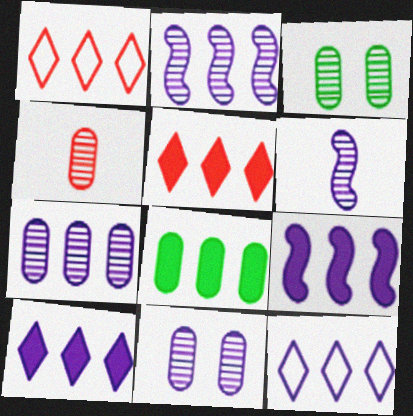[[1, 2, 8], 
[3, 4, 7], 
[5, 8, 9], 
[7, 9, 12]]